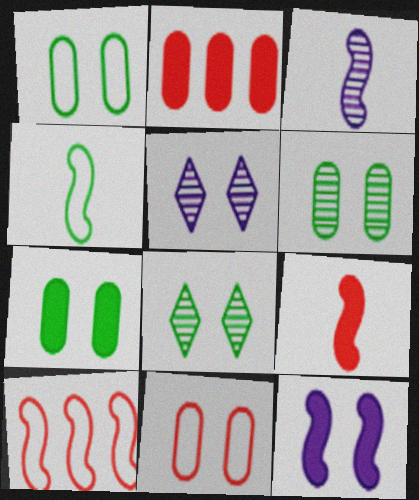[[1, 6, 7], 
[2, 4, 5], 
[3, 4, 9], 
[8, 11, 12]]